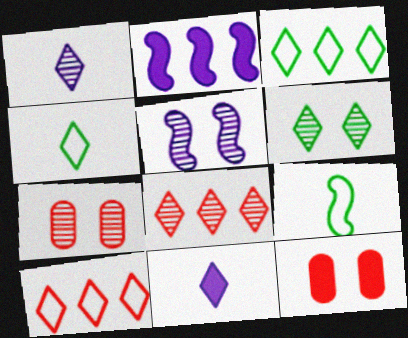[[1, 6, 8], 
[2, 4, 7], 
[5, 6, 7], 
[6, 10, 11]]